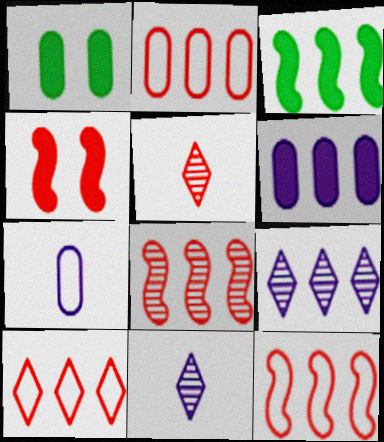[[1, 11, 12], 
[2, 3, 9], 
[2, 4, 5], 
[2, 10, 12]]